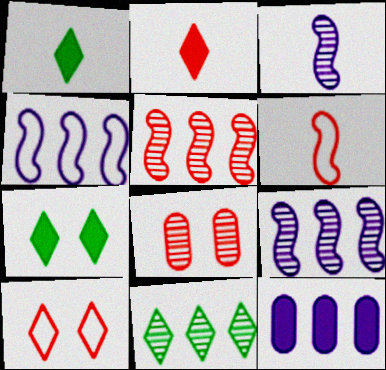[[1, 4, 8], 
[3, 8, 11]]